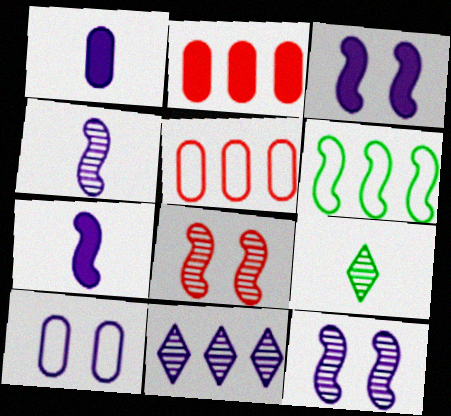[[2, 6, 11], 
[3, 5, 9], 
[6, 7, 8], 
[7, 10, 11]]